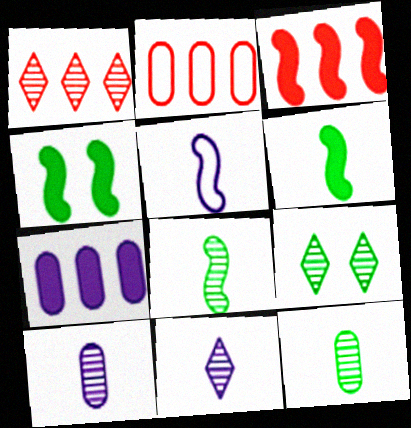[[1, 2, 3], 
[1, 9, 11], 
[2, 4, 11]]